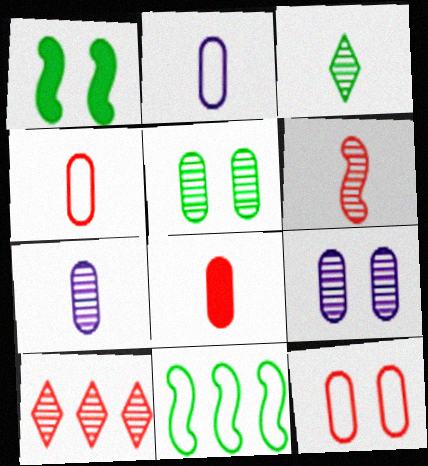[[1, 2, 10], 
[3, 6, 7]]